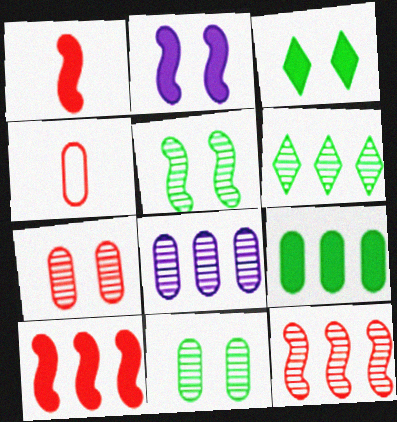[[2, 4, 6], 
[6, 8, 12]]